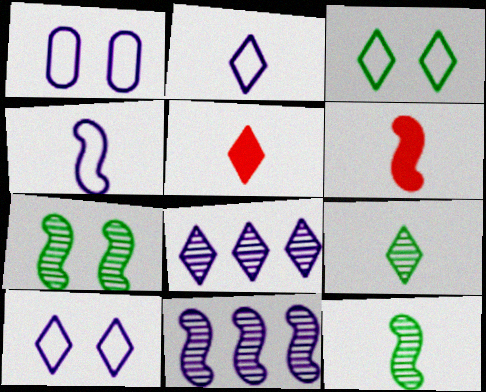[[2, 5, 9], 
[3, 5, 8], 
[4, 6, 12]]